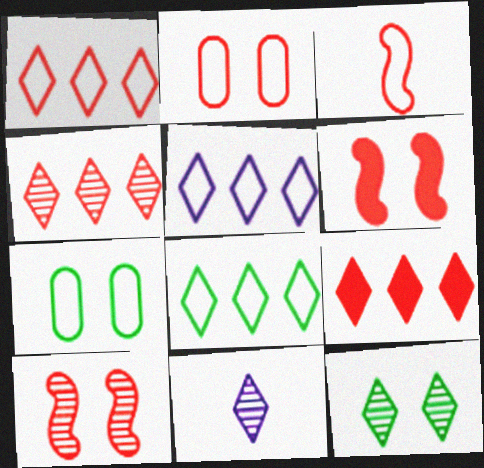[[1, 2, 3], 
[1, 4, 9], 
[1, 5, 8], 
[3, 5, 7], 
[4, 11, 12]]